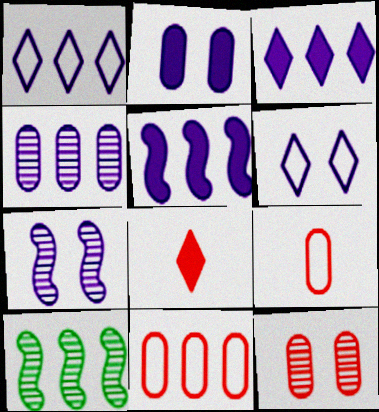[[1, 4, 5], 
[2, 6, 7], 
[3, 10, 11]]